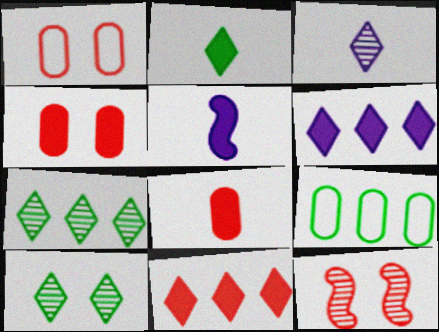[[1, 5, 7], 
[2, 5, 8]]